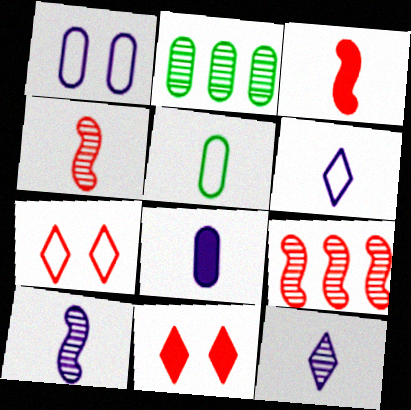[[3, 5, 12], 
[6, 8, 10]]